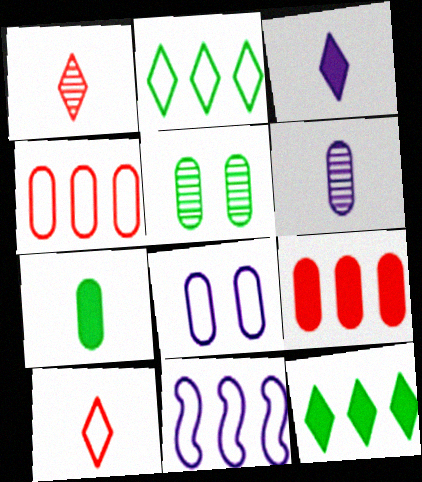[[2, 4, 11]]